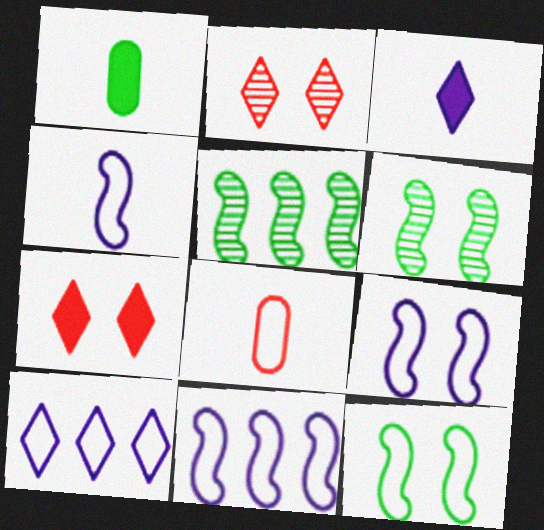[[1, 2, 11], 
[4, 9, 11], 
[8, 10, 12]]